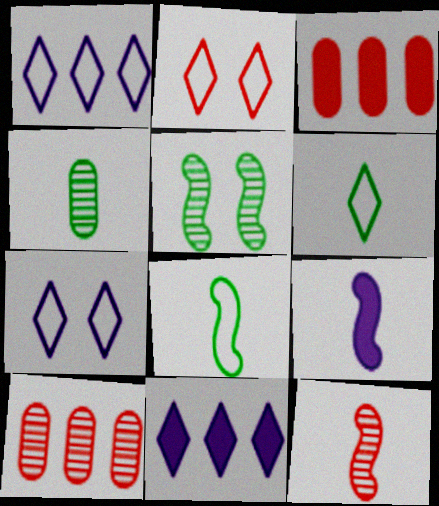[[1, 2, 6], 
[2, 3, 12], 
[8, 9, 12]]